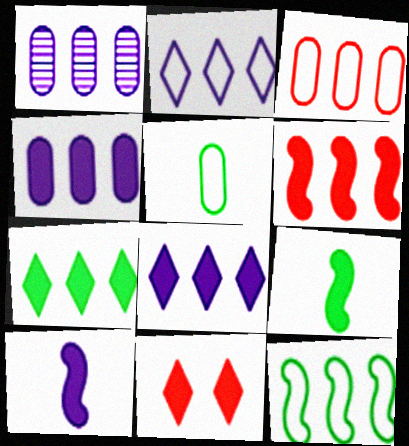[[2, 3, 12], 
[4, 6, 7], 
[4, 9, 11]]